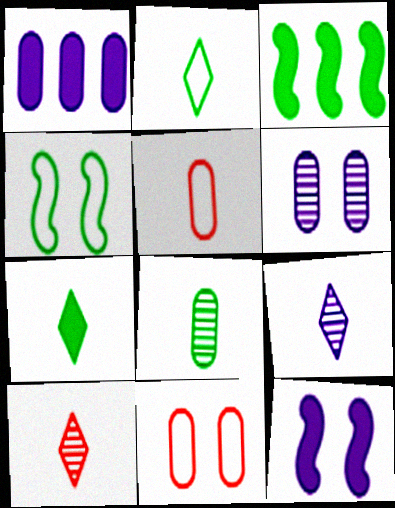[[1, 4, 10], 
[1, 8, 11], 
[3, 9, 11]]